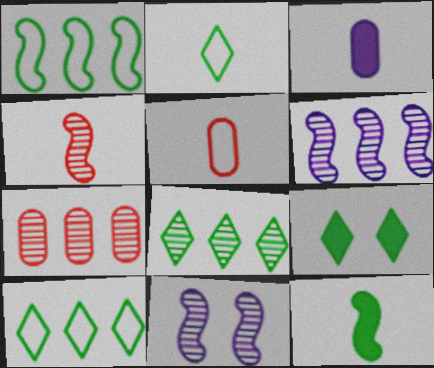[[2, 3, 4], 
[2, 8, 9], 
[5, 6, 9], 
[6, 7, 8]]